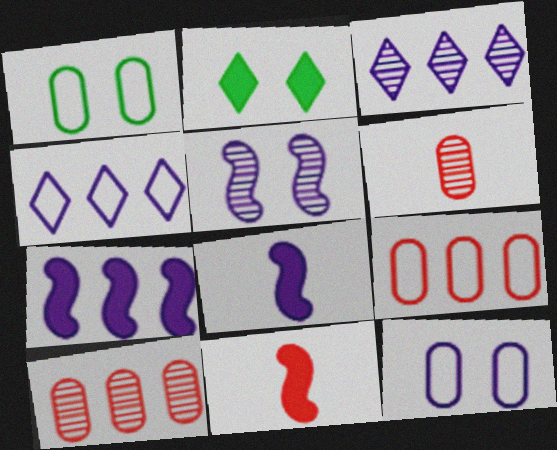[[1, 3, 11], 
[3, 8, 12]]